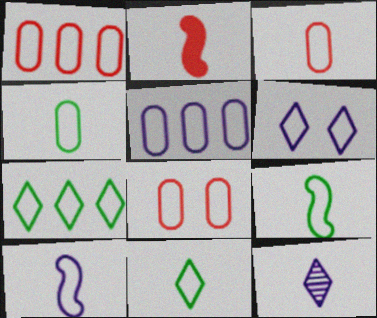[[1, 3, 8], 
[1, 6, 9], 
[2, 4, 12], 
[3, 10, 11], 
[4, 5, 8], 
[4, 9, 11], 
[5, 6, 10], 
[7, 8, 10]]